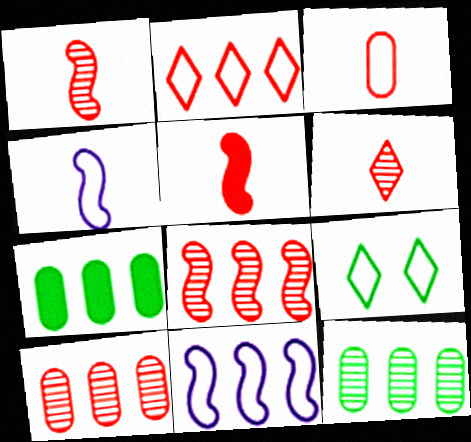[[3, 5, 6], 
[3, 9, 11]]